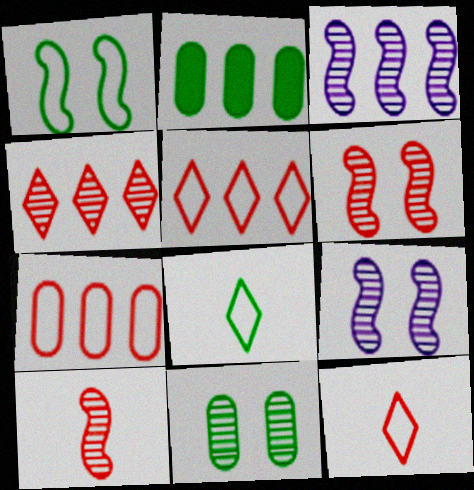[[2, 3, 5], 
[2, 9, 12]]